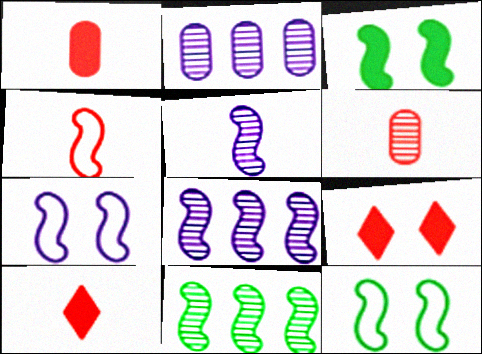[[2, 10, 12], 
[3, 4, 8], 
[4, 6, 10]]